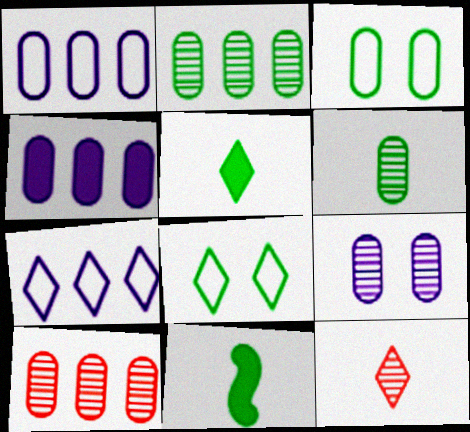[[2, 8, 11], 
[6, 9, 10]]